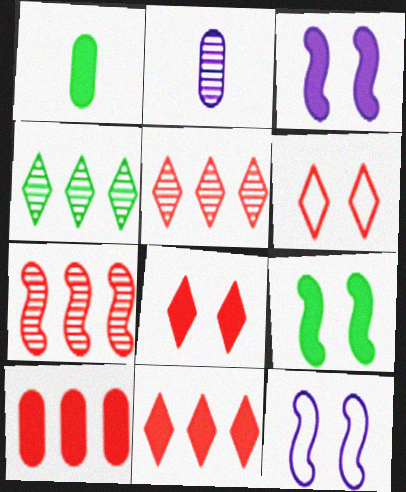[[1, 3, 11], 
[1, 5, 12]]